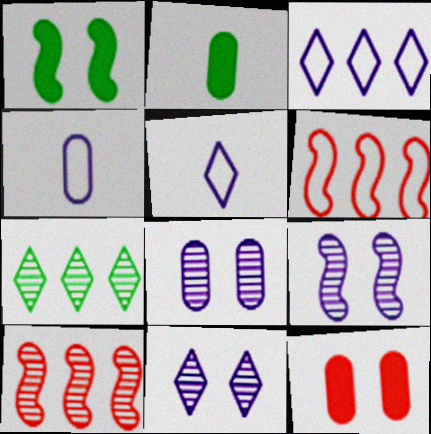[[2, 6, 11], 
[8, 9, 11]]